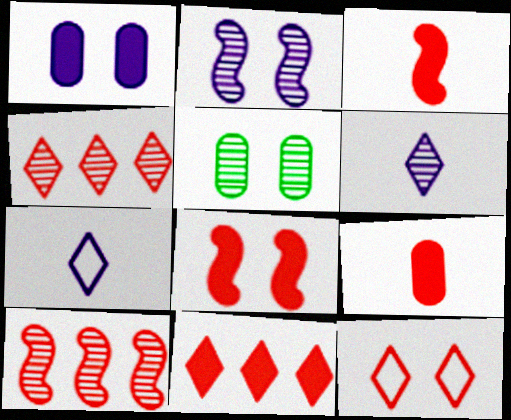[[5, 6, 10], 
[8, 9, 11], 
[9, 10, 12]]